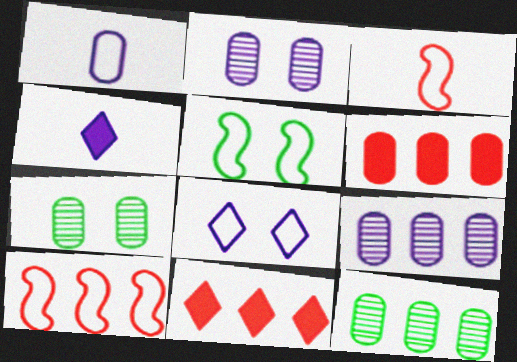[[1, 6, 7], 
[4, 7, 10]]